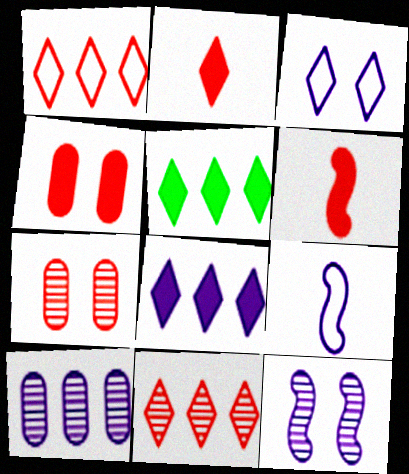[[1, 6, 7], 
[5, 7, 9]]